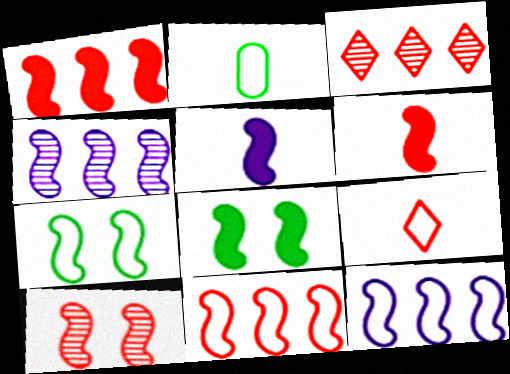[[1, 5, 8], 
[4, 6, 7], 
[6, 10, 11]]